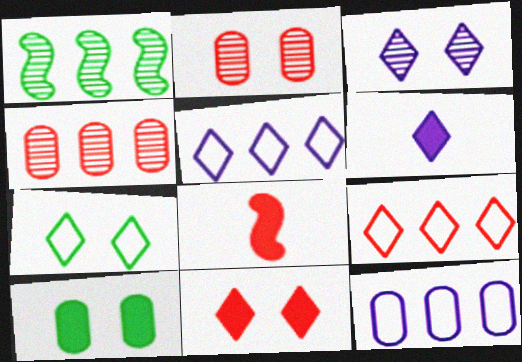[[2, 8, 9], 
[3, 5, 6], 
[3, 7, 11]]